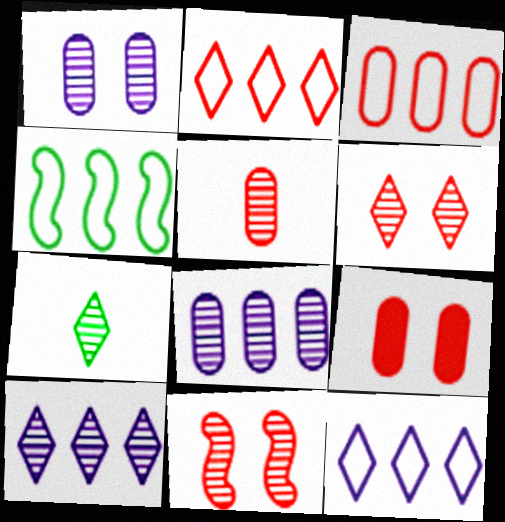[[3, 4, 12], 
[3, 5, 9], 
[6, 7, 10], 
[7, 8, 11]]